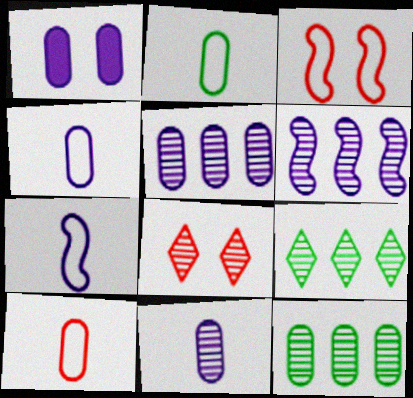[[1, 4, 5], 
[1, 10, 12], 
[2, 4, 10]]